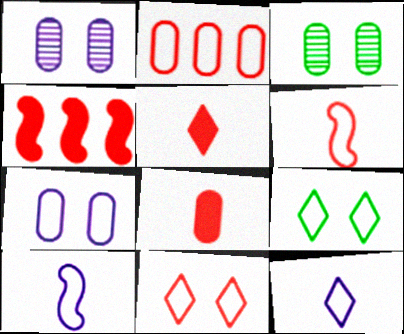[[2, 6, 11], 
[2, 9, 10], 
[3, 4, 12]]